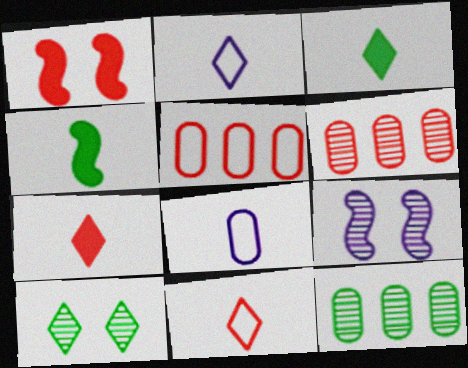[[1, 2, 12], 
[1, 6, 11], 
[3, 5, 9]]